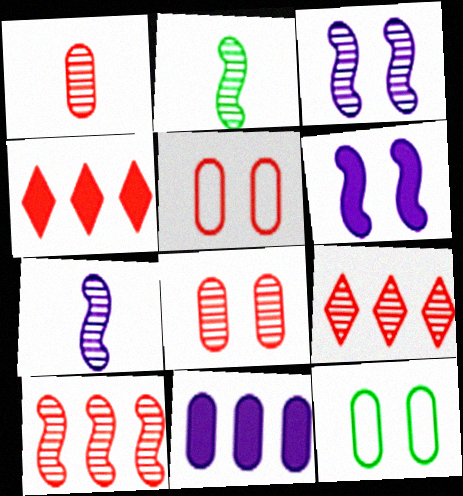[[1, 11, 12], 
[2, 3, 10], 
[4, 7, 12]]